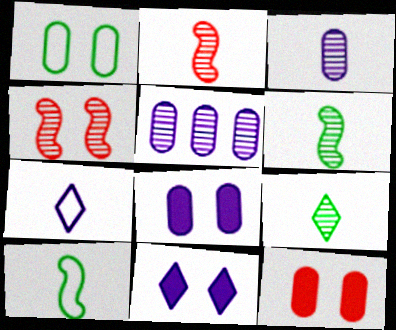[[1, 4, 11], 
[2, 3, 9], 
[4, 5, 9]]